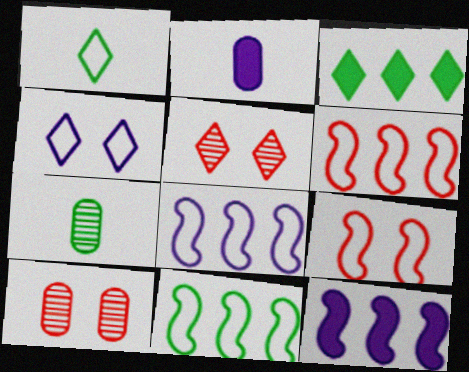[[1, 10, 12], 
[2, 5, 11], 
[6, 8, 11]]